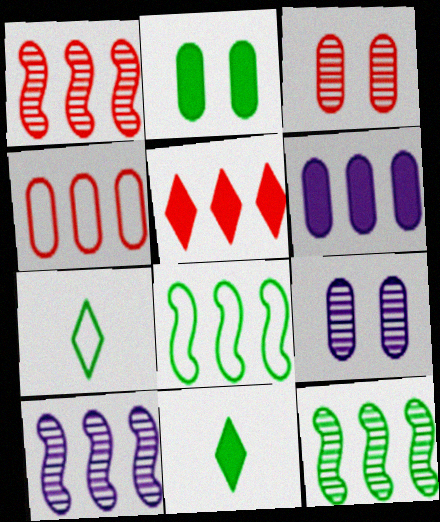[[1, 4, 5], 
[1, 10, 12], 
[2, 7, 12]]